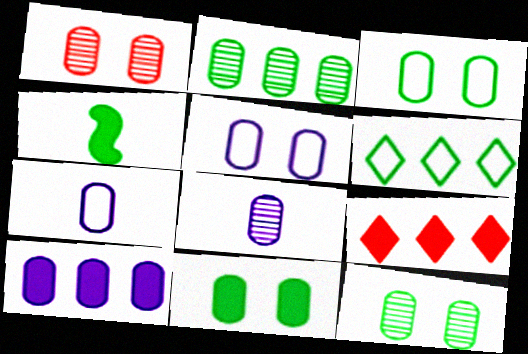[[1, 2, 8], 
[1, 5, 11], 
[3, 11, 12], 
[4, 6, 12], 
[5, 8, 10]]